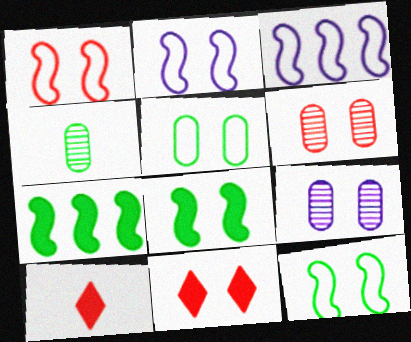[[1, 2, 12], 
[1, 6, 11], 
[3, 4, 11], 
[9, 11, 12]]